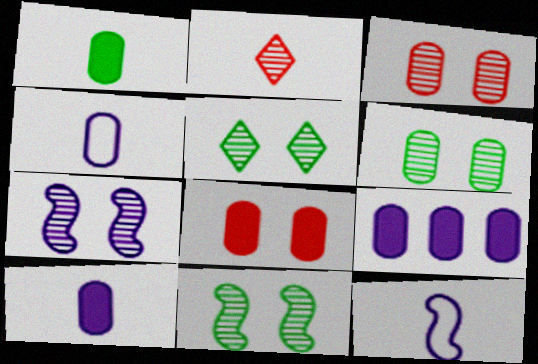[[1, 2, 12], 
[1, 8, 9], 
[3, 5, 7], 
[5, 6, 11]]